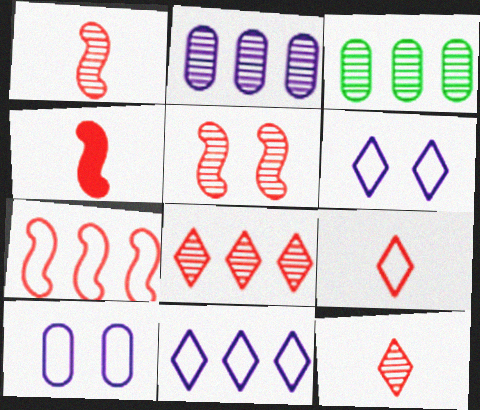[[3, 4, 6], 
[4, 5, 7]]